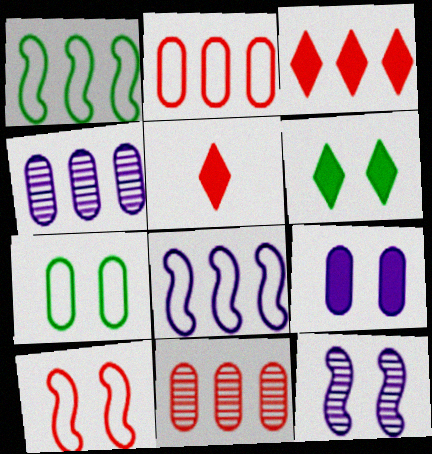[[1, 3, 4], 
[5, 10, 11]]